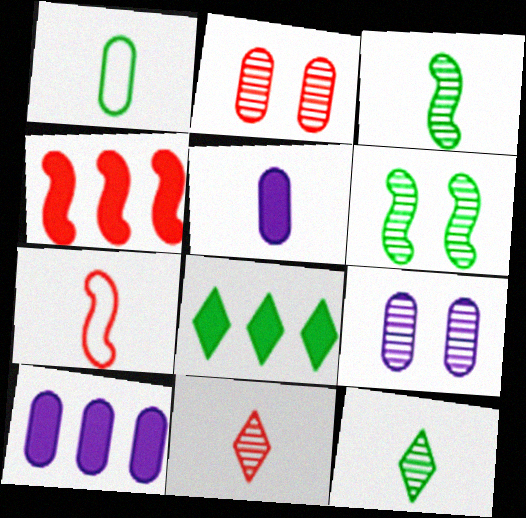[[1, 2, 10], 
[1, 6, 8], 
[4, 8, 10], 
[5, 7, 12], 
[7, 8, 9]]